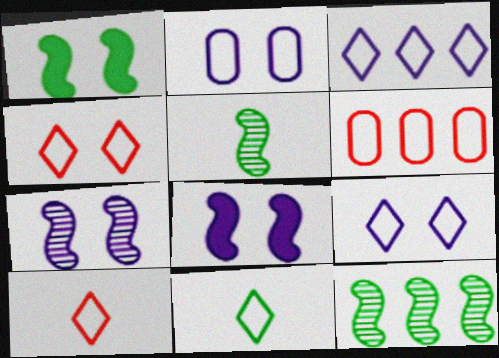[[3, 4, 11]]